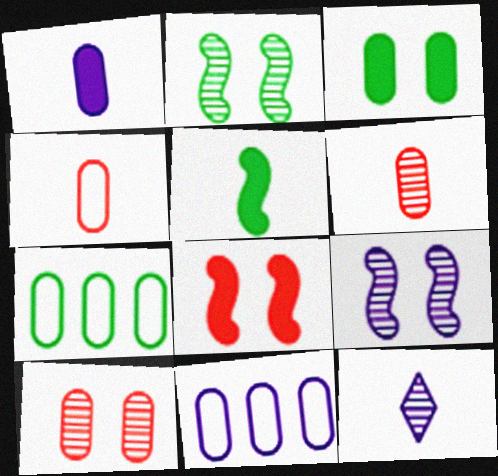[[1, 7, 10], 
[3, 6, 11], 
[4, 5, 12], 
[7, 8, 12]]